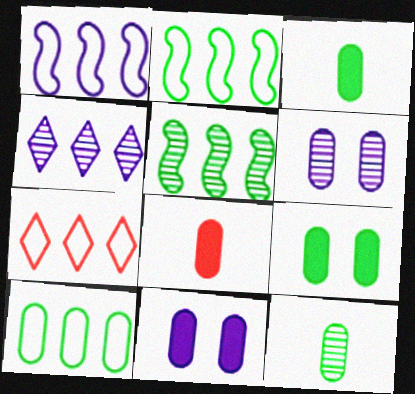[[1, 7, 10], 
[6, 8, 10], 
[9, 10, 12]]